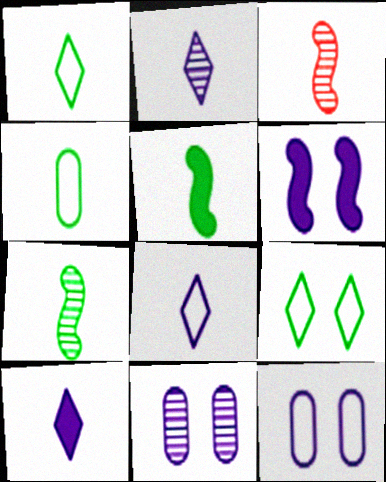[[2, 8, 10], 
[3, 4, 10]]